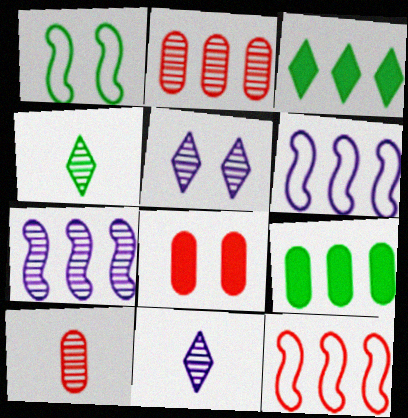[[1, 4, 9], 
[1, 5, 8], 
[2, 3, 6], 
[4, 6, 8]]